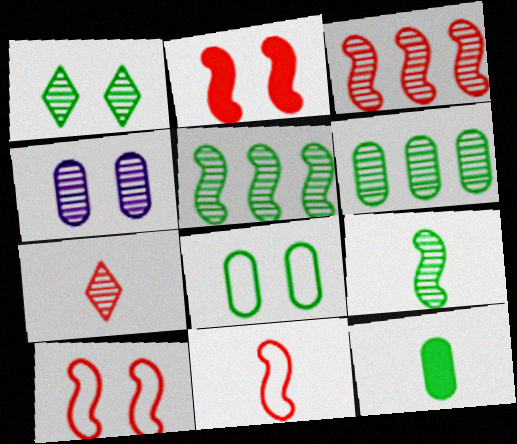[[1, 6, 9], 
[2, 3, 11], 
[4, 5, 7], 
[6, 8, 12]]